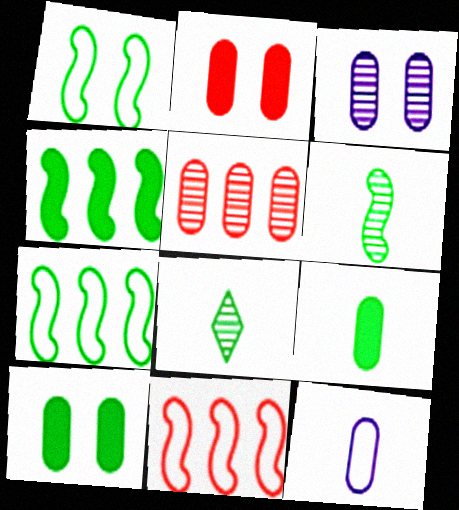[[1, 4, 6], 
[5, 10, 12], 
[7, 8, 10]]